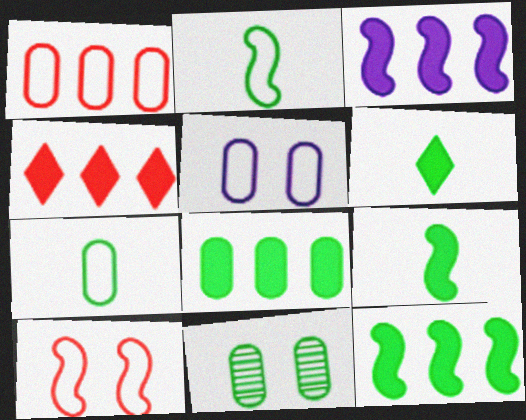[[1, 5, 7], 
[3, 4, 8], 
[7, 8, 11]]